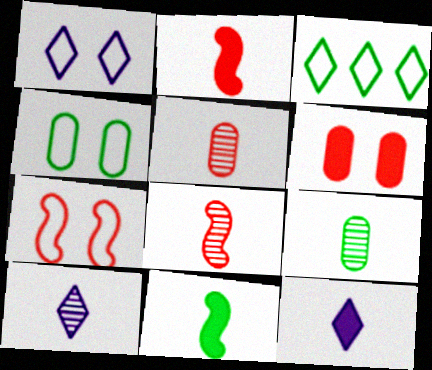[[1, 4, 7], 
[8, 9, 10]]